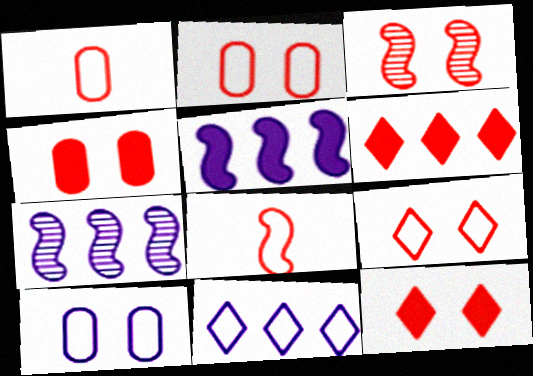[[1, 3, 6], 
[2, 3, 12], 
[3, 4, 9]]